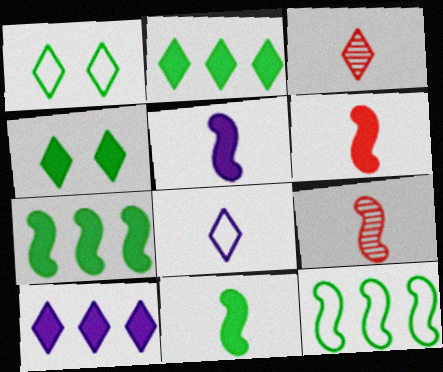[[1, 3, 10], 
[5, 6, 11]]